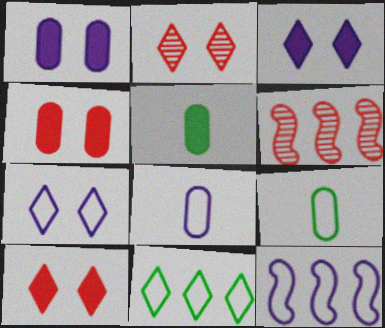[[2, 5, 12], 
[3, 6, 9], 
[5, 6, 7], 
[7, 8, 12]]